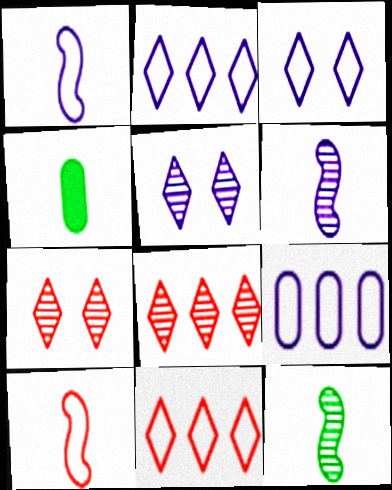[[1, 3, 9]]